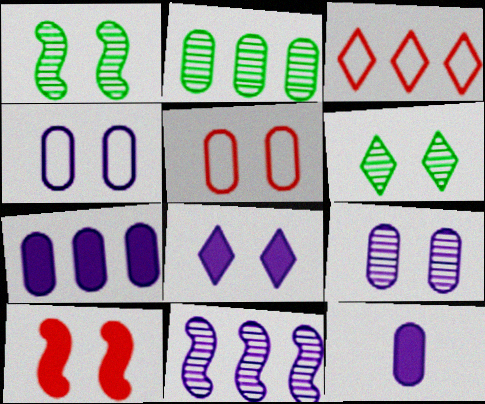[[1, 3, 12], 
[1, 5, 8], 
[2, 5, 12], 
[4, 6, 10]]